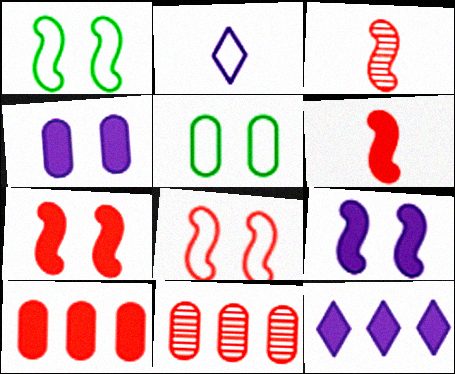[[3, 5, 12]]